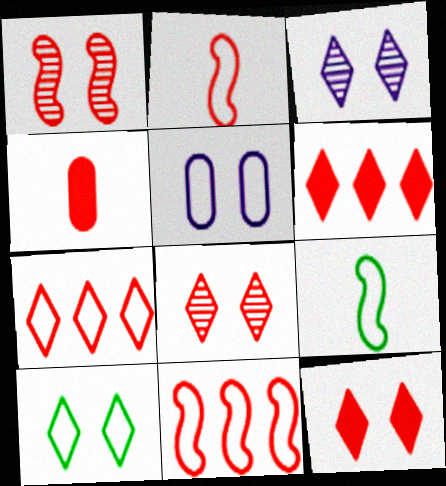[[1, 4, 7], 
[3, 10, 12], 
[4, 8, 11], 
[5, 7, 9]]